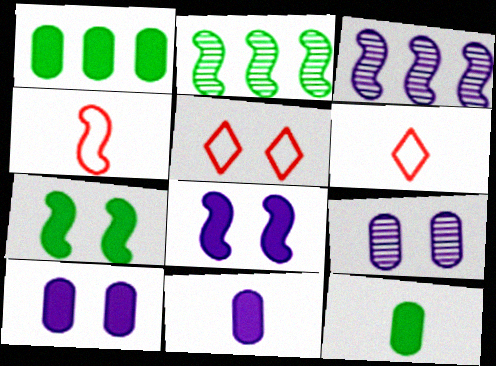[[2, 4, 8], 
[2, 5, 11], 
[2, 6, 10], 
[3, 4, 7], 
[3, 5, 12], 
[5, 7, 9]]